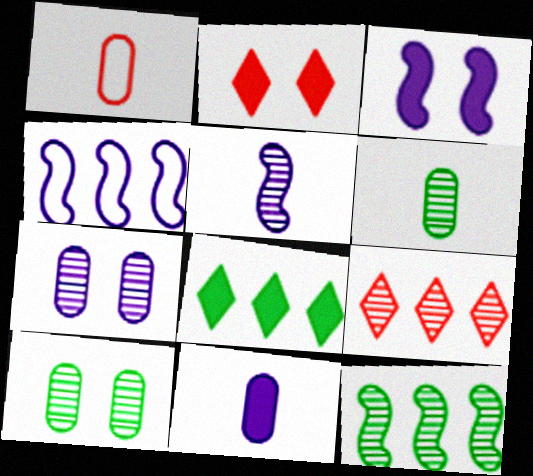[[1, 6, 11], 
[2, 4, 6], 
[3, 4, 5], 
[5, 9, 10]]